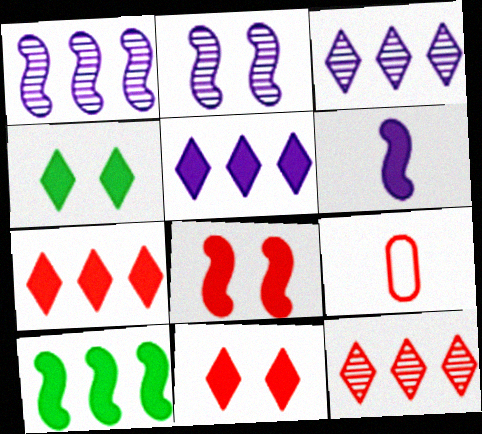[[1, 4, 9], 
[6, 8, 10], 
[8, 9, 12]]